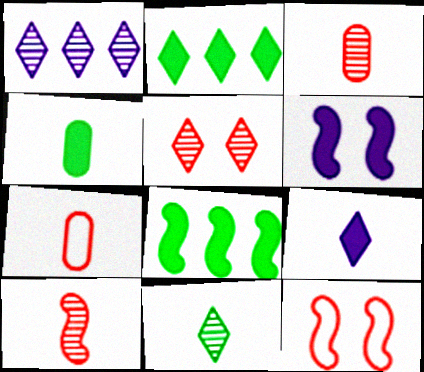[[1, 4, 12], 
[1, 5, 11]]